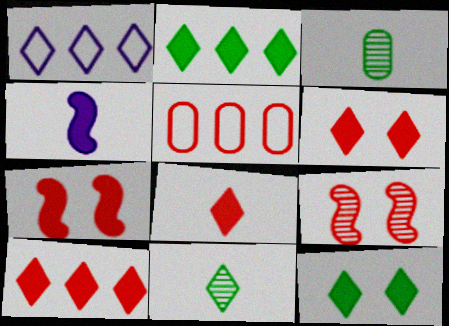[[1, 3, 7], 
[1, 6, 11], 
[5, 8, 9], 
[6, 8, 10]]